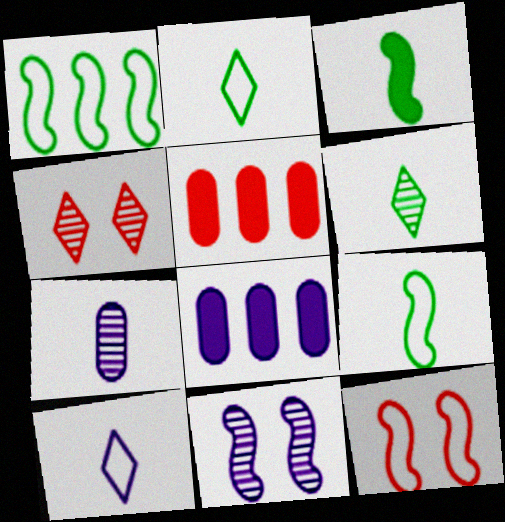[[2, 5, 11], 
[4, 8, 9], 
[6, 8, 12], 
[8, 10, 11]]